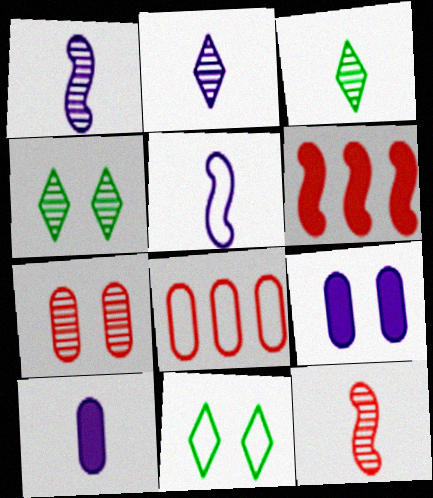[[2, 5, 10], 
[5, 8, 11]]